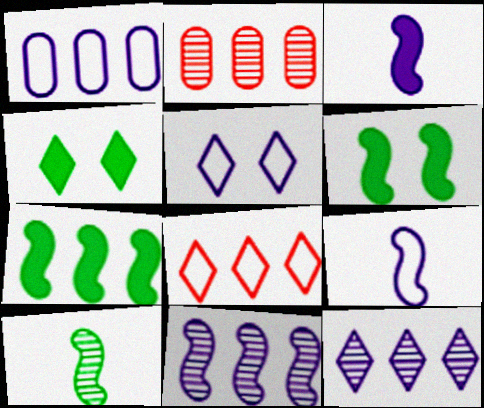[[1, 5, 9], 
[2, 4, 9]]